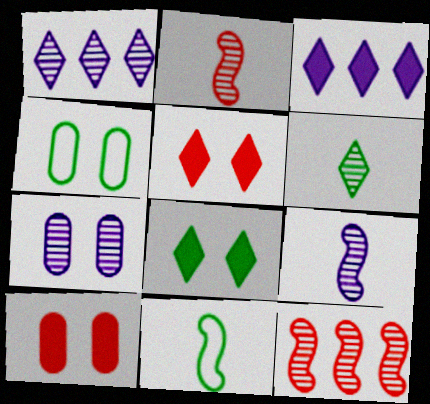[[1, 7, 9], 
[1, 10, 11], 
[2, 3, 4], 
[4, 7, 10], 
[6, 7, 12]]